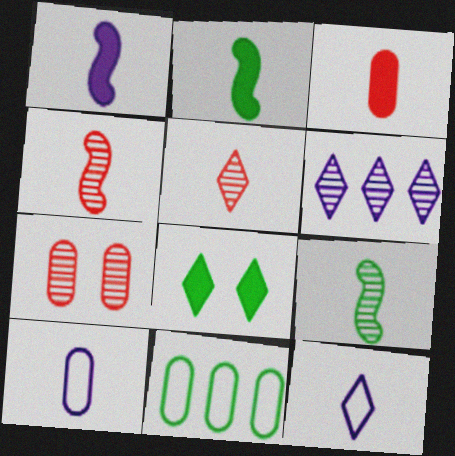[[2, 5, 10], 
[3, 9, 12], 
[6, 7, 9], 
[8, 9, 11]]